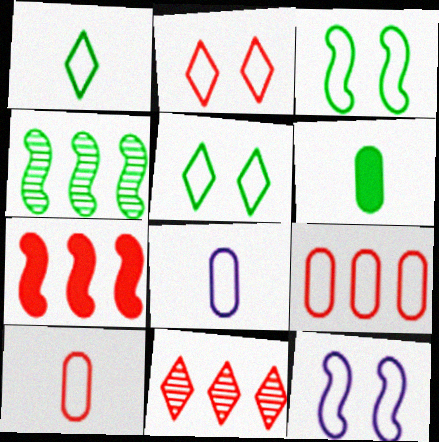[[1, 9, 12], 
[4, 5, 6], 
[6, 11, 12], 
[7, 9, 11]]